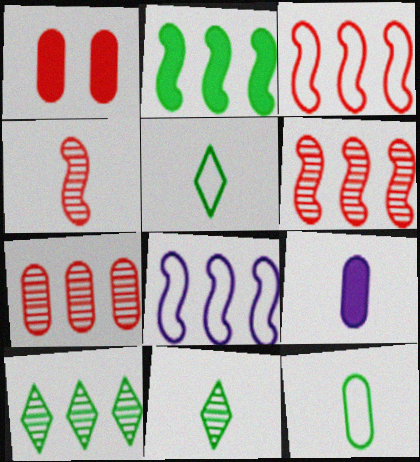[[1, 8, 11], 
[2, 6, 8], 
[4, 5, 9]]